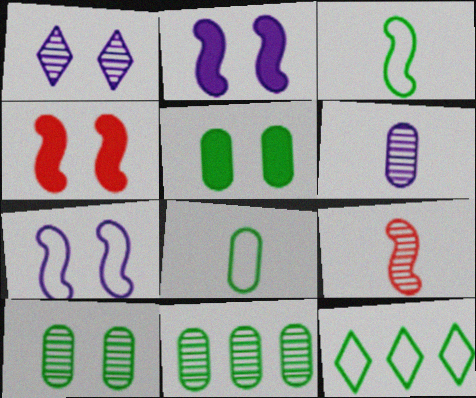[[1, 9, 11], 
[4, 6, 12], 
[5, 8, 11]]